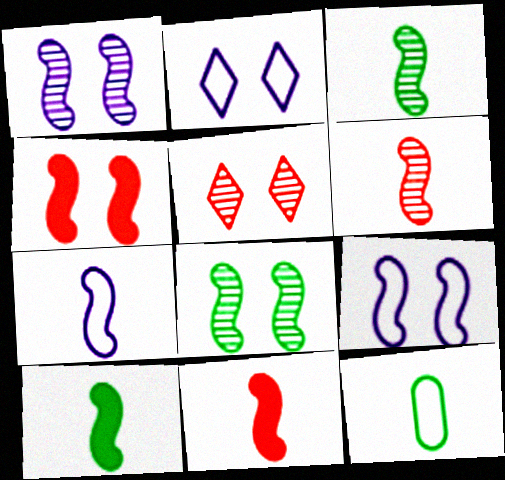[[3, 7, 11], 
[4, 8, 9], 
[6, 7, 10]]